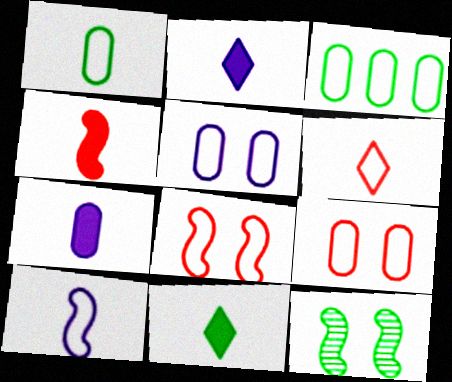[[1, 6, 10], 
[3, 11, 12], 
[4, 7, 11]]